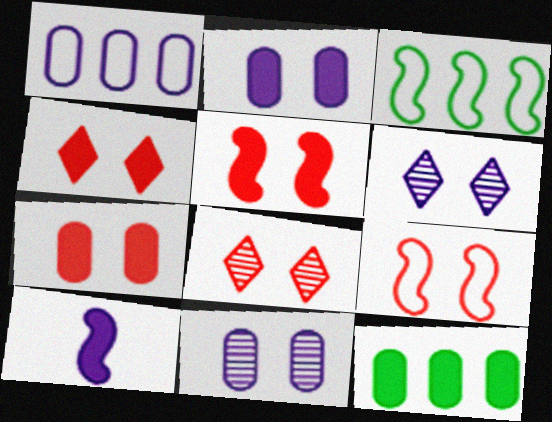[[1, 6, 10], 
[4, 5, 7], 
[4, 10, 12], 
[7, 8, 9]]